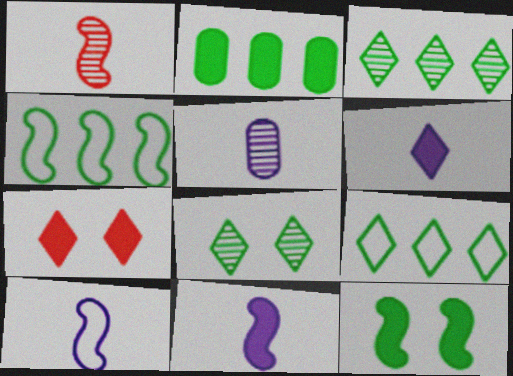[[2, 3, 4], 
[2, 7, 11], 
[4, 5, 7], 
[5, 6, 10]]